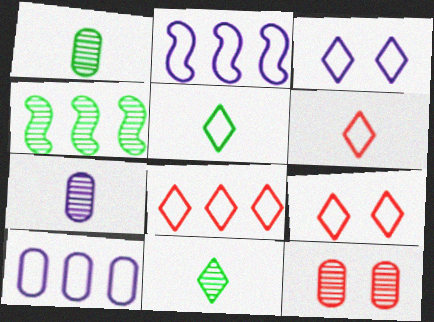[[3, 5, 8], 
[6, 8, 9]]